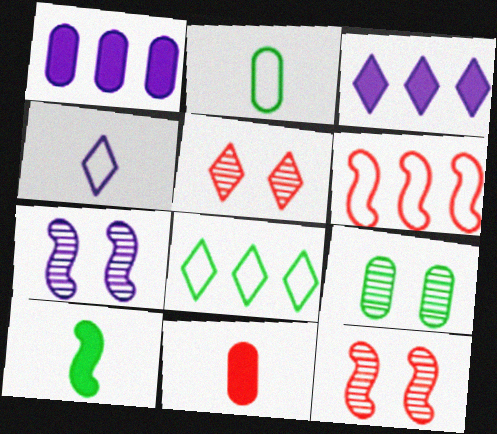[[1, 4, 7], 
[2, 3, 12], 
[5, 6, 11], 
[5, 7, 9], 
[6, 7, 10], 
[7, 8, 11], 
[8, 9, 10]]